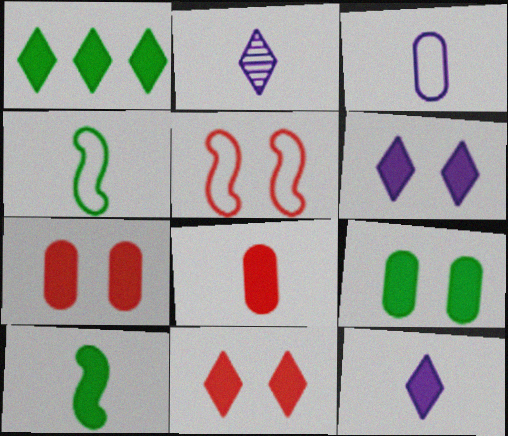[[1, 9, 10], 
[1, 11, 12], 
[2, 4, 8], 
[8, 10, 12]]